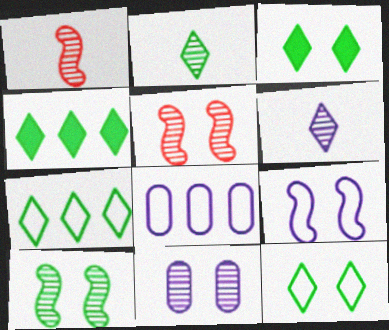[[1, 3, 8], 
[2, 3, 7], 
[2, 4, 12]]